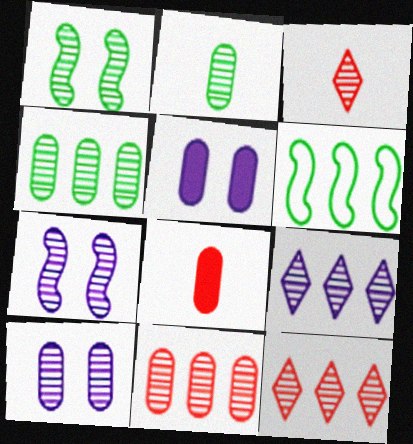[[2, 7, 12], 
[2, 10, 11], 
[3, 4, 7], 
[3, 5, 6]]